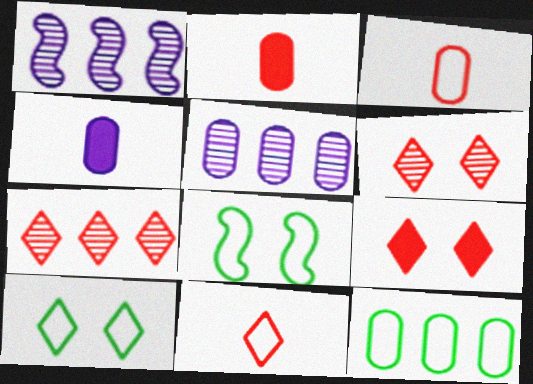[[1, 2, 10], 
[4, 7, 8], 
[7, 9, 11]]